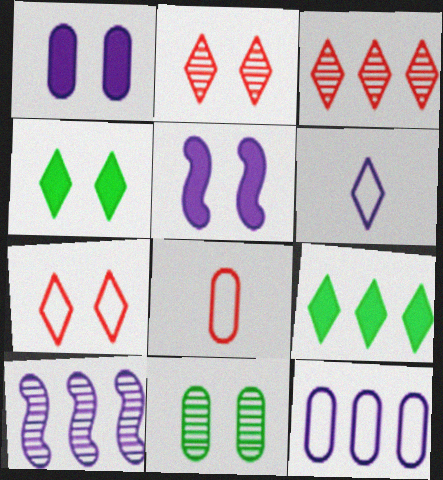[[1, 6, 10], 
[2, 6, 9], 
[3, 4, 6], 
[4, 8, 10], 
[5, 7, 11]]